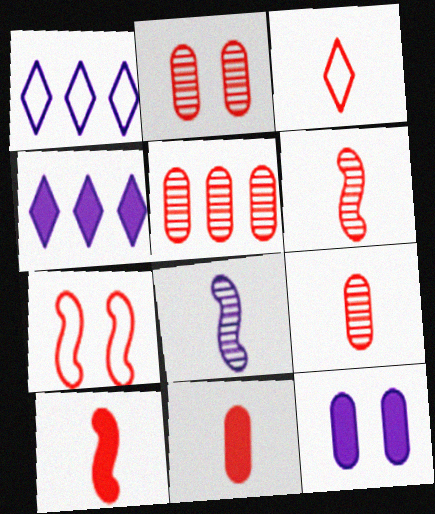[[1, 8, 12], 
[2, 5, 9], 
[3, 6, 11], 
[3, 9, 10]]